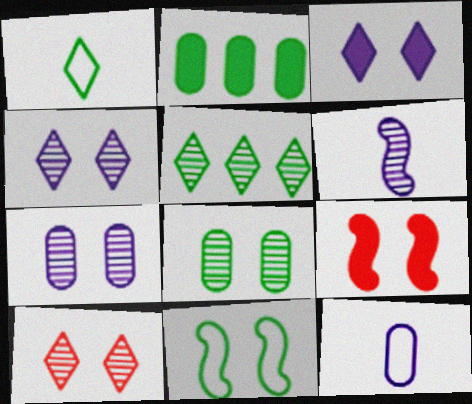[[5, 9, 12]]